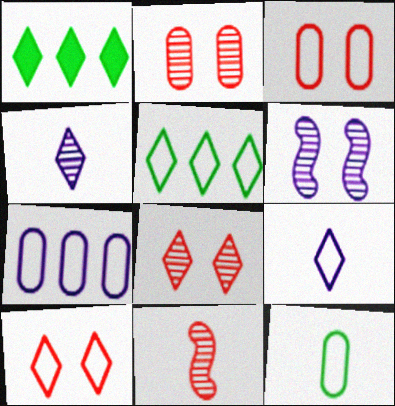[[1, 4, 10], 
[1, 8, 9], 
[3, 7, 12], 
[5, 9, 10]]